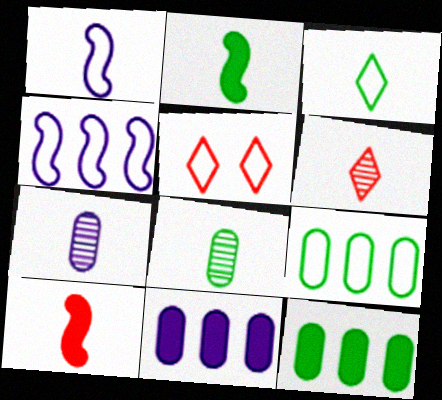[[1, 5, 9], 
[2, 3, 8], 
[3, 7, 10]]